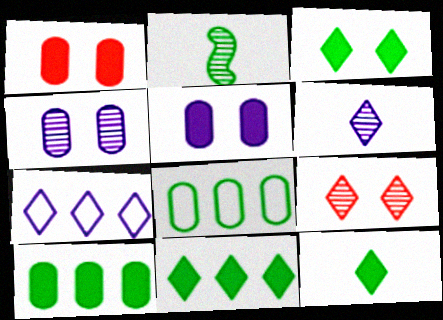[[1, 2, 7], 
[2, 3, 8], 
[3, 11, 12], 
[7, 9, 12]]